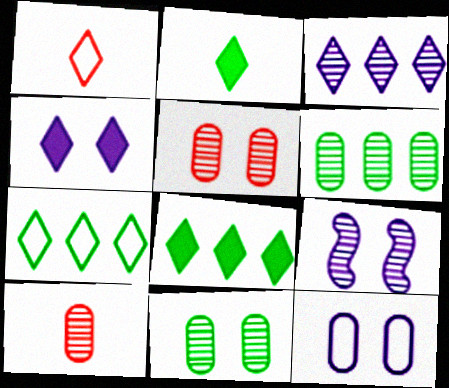[[4, 9, 12]]